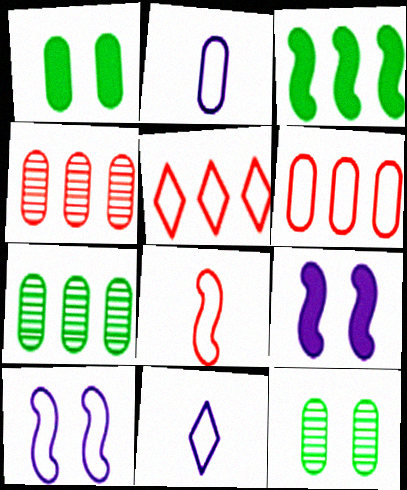[[1, 2, 4]]